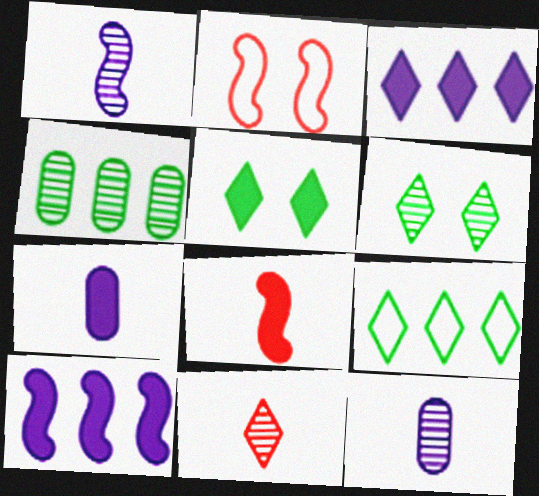[]